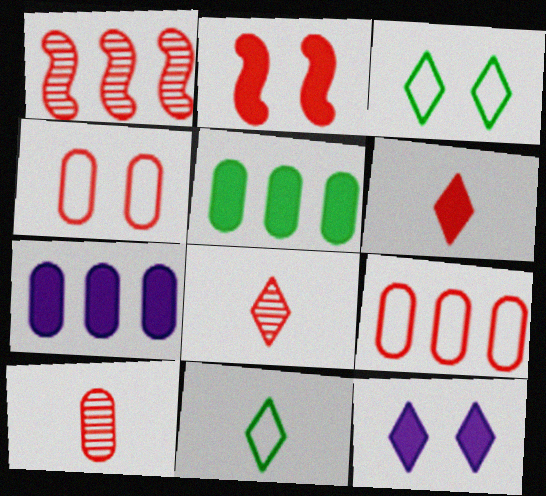[[1, 4, 6], 
[2, 8, 9]]